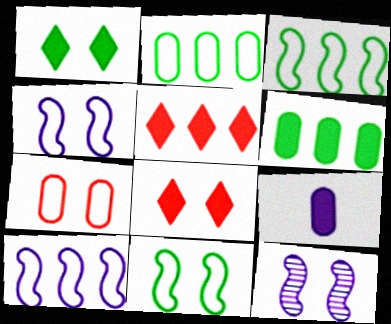[[1, 7, 12]]